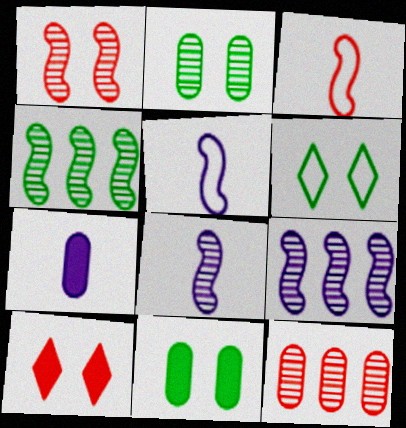[[1, 4, 8], 
[3, 10, 12]]